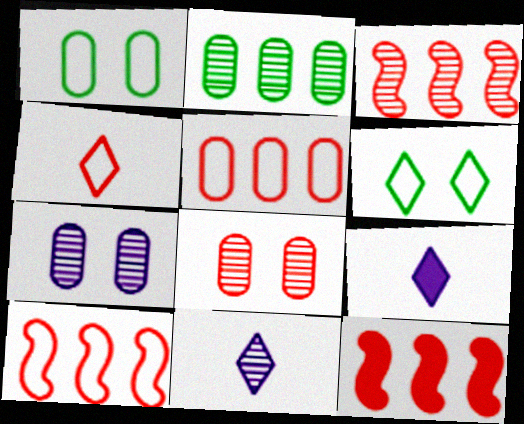[[1, 3, 9], 
[1, 11, 12], 
[3, 10, 12], 
[4, 8, 12]]